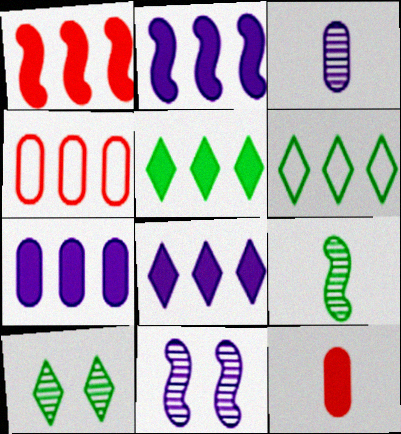[[1, 5, 7], 
[2, 7, 8], 
[6, 11, 12]]